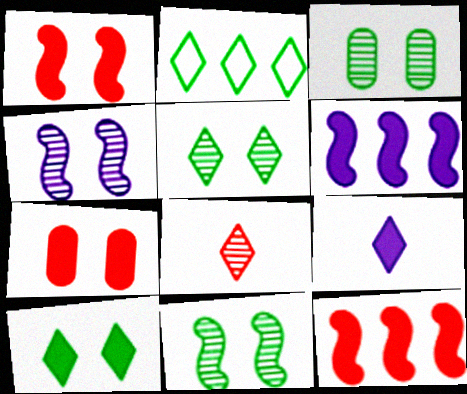[[3, 5, 11]]